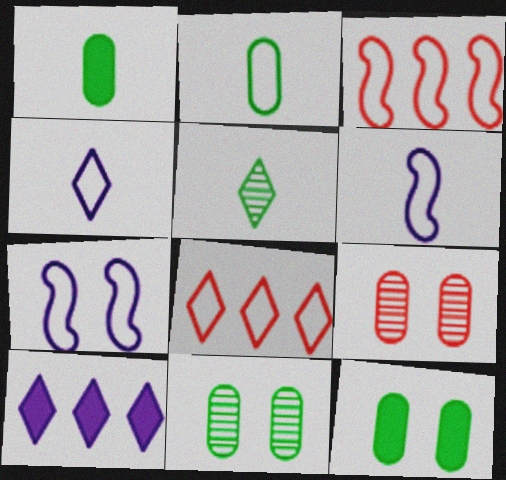[[2, 7, 8]]